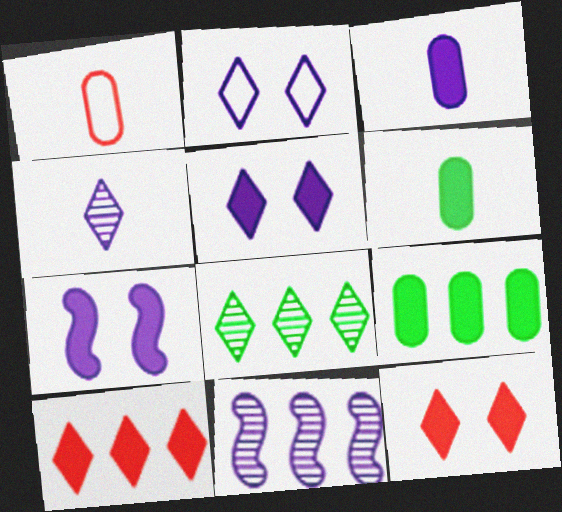[[1, 7, 8], 
[2, 3, 11], 
[6, 7, 10]]